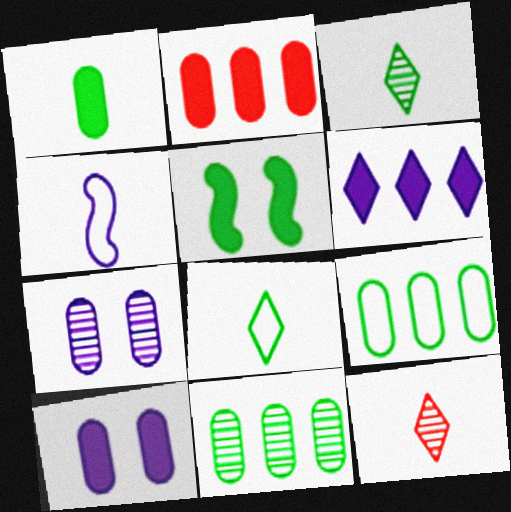[[1, 2, 10], 
[1, 4, 12], 
[3, 5, 9], 
[4, 6, 7], 
[5, 8, 11]]